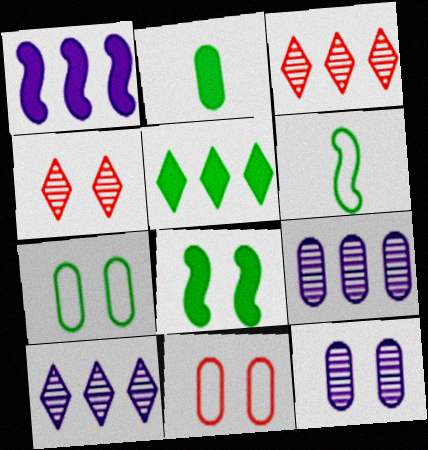[[2, 5, 8], 
[2, 9, 11]]